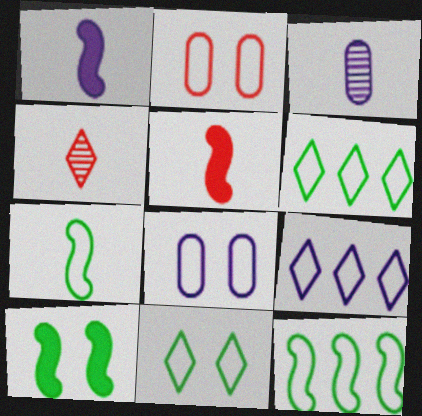[[2, 7, 9]]